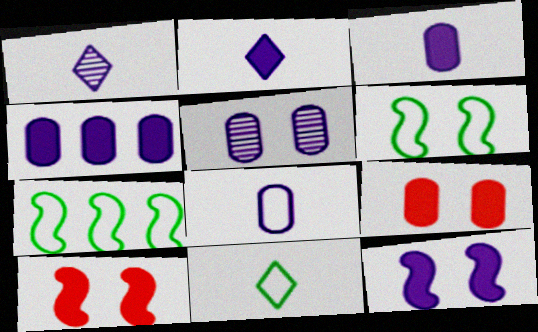[[1, 7, 9], 
[2, 4, 12], 
[4, 5, 8]]